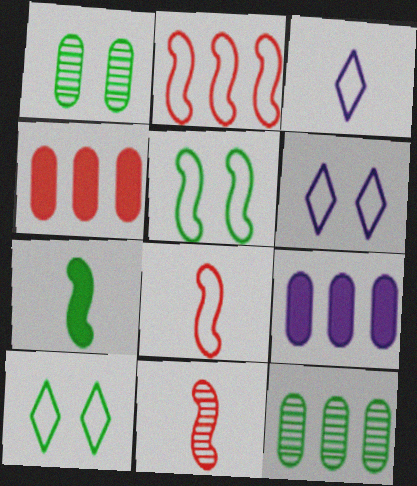[[7, 10, 12], 
[9, 10, 11]]